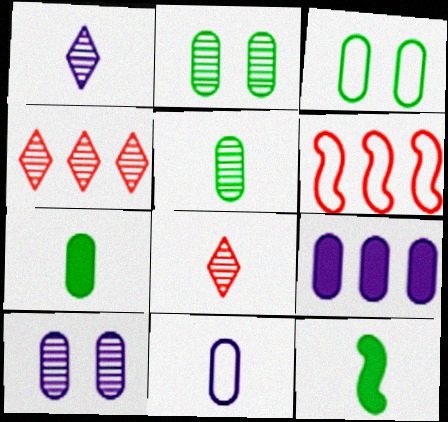[[8, 11, 12], 
[9, 10, 11]]